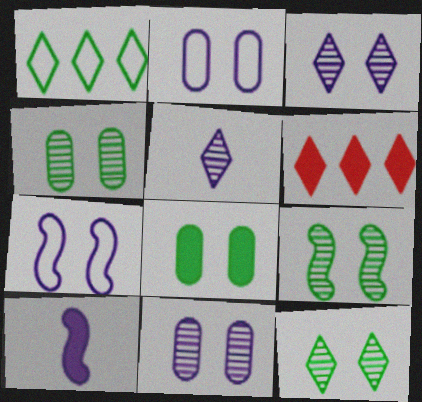[[4, 9, 12], 
[6, 8, 10]]